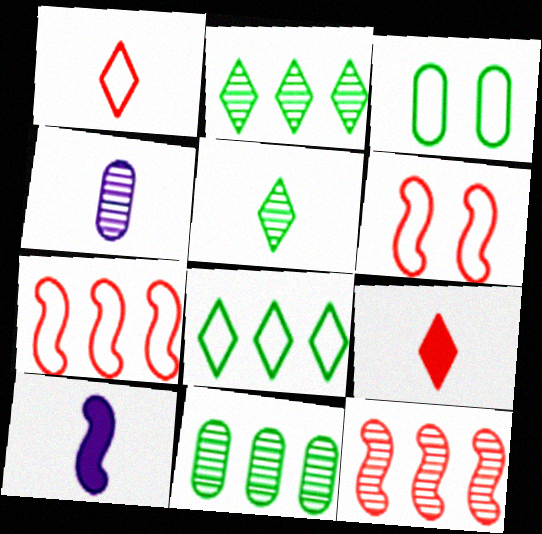[]